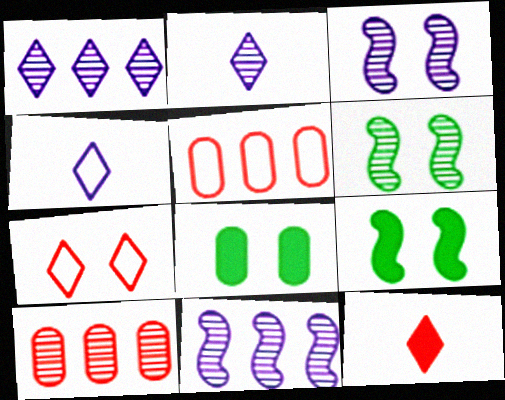[[2, 5, 9], 
[2, 6, 10], 
[3, 7, 8], 
[4, 9, 10]]